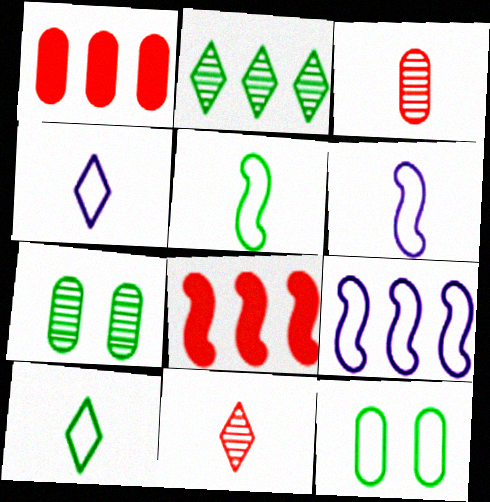[[1, 2, 9], 
[4, 7, 8]]